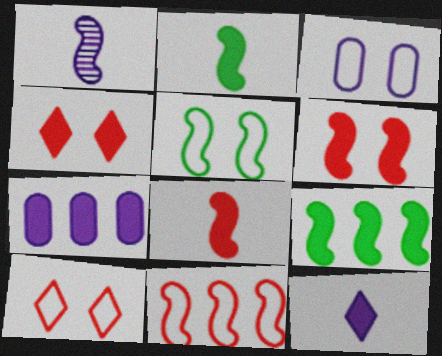[[2, 4, 7], 
[3, 5, 10]]